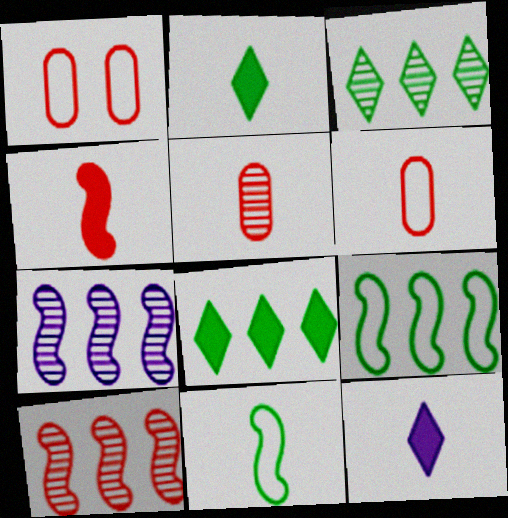[[1, 2, 7], 
[5, 11, 12]]